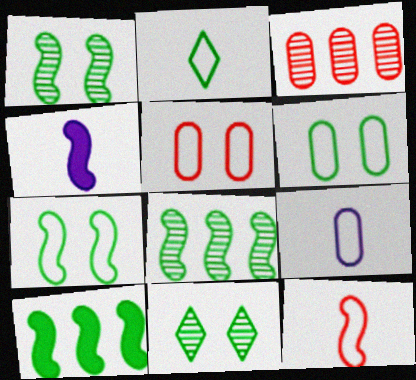[[2, 9, 12]]